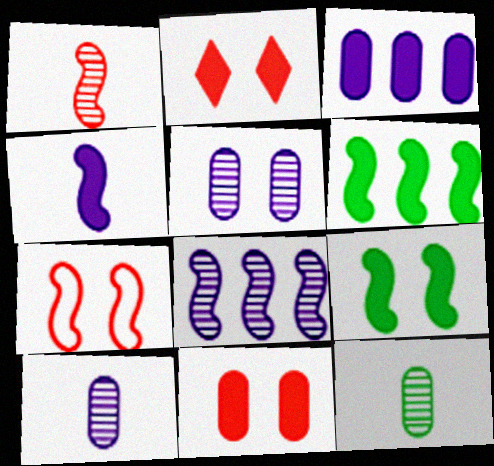[]